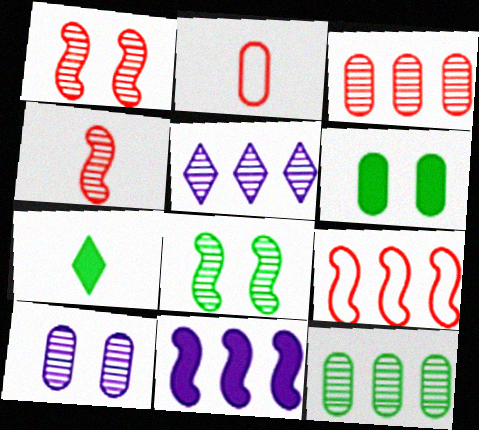[[7, 9, 10]]